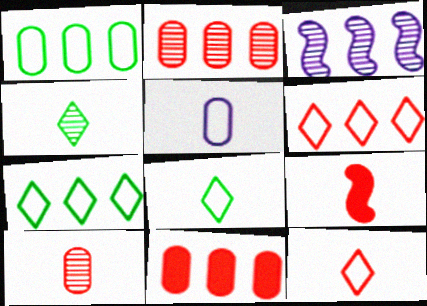[[3, 7, 11], 
[4, 5, 9], 
[9, 10, 12]]